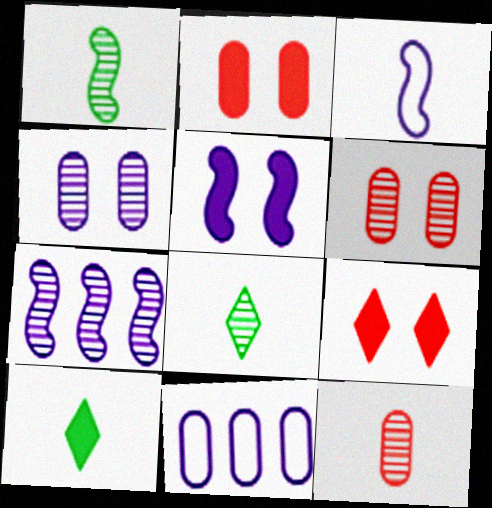[[1, 9, 11], 
[3, 5, 7], 
[3, 10, 12], 
[6, 7, 8]]